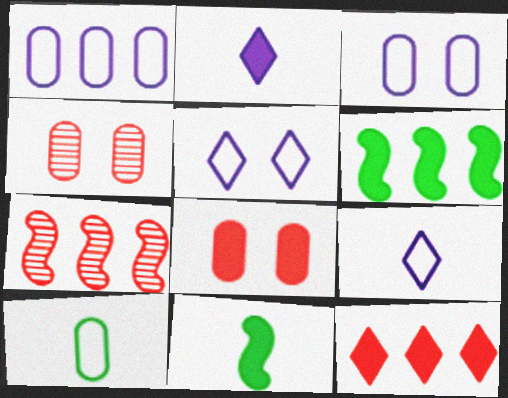[[2, 6, 8], 
[4, 6, 9]]